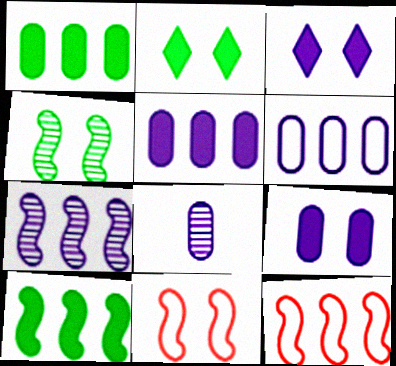[[2, 8, 12], 
[6, 8, 9], 
[7, 10, 12]]